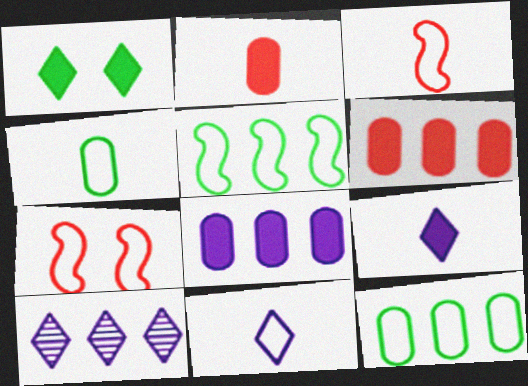[[3, 4, 11], 
[5, 6, 10], 
[7, 11, 12]]